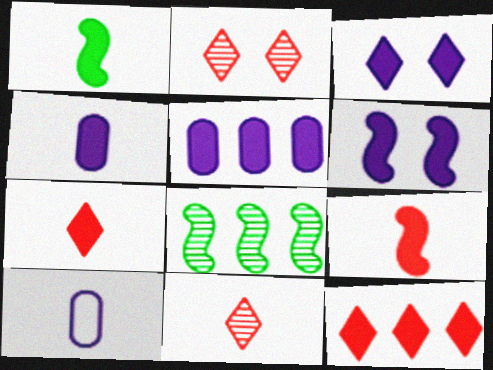[[1, 4, 7], 
[1, 10, 11]]